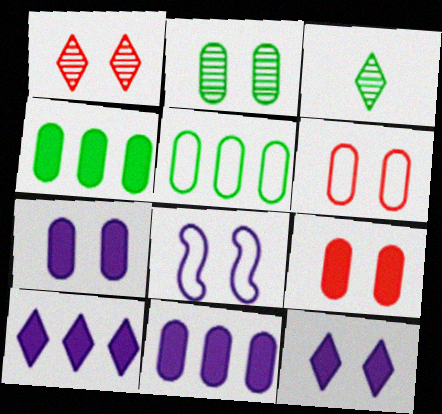[[2, 6, 7]]